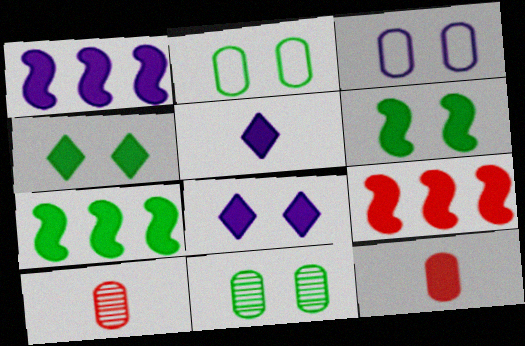[[1, 4, 12], 
[1, 7, 9], 
[7, 8, 12]]